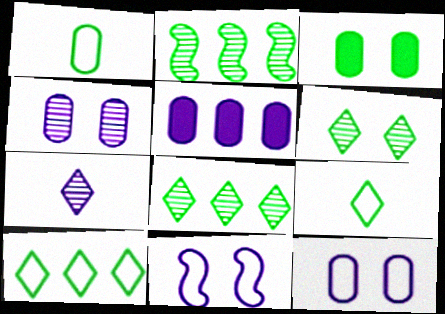[[2, 3, 9], 
[5, 7, 11]]